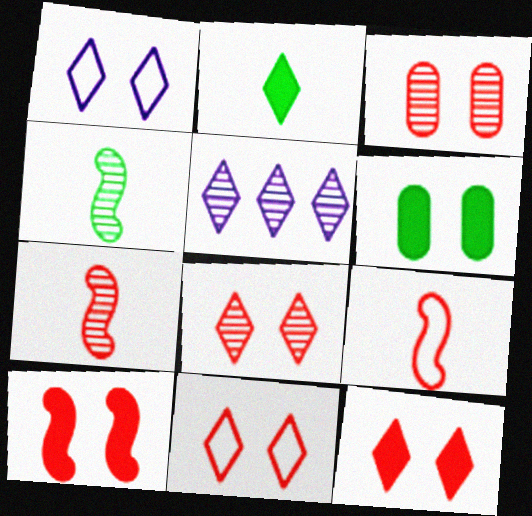[[2, 5, 11], 
[3, 4, 5], 
[3, 10, 11], 
[5, 6, 9], 
[8, 11, 12]]